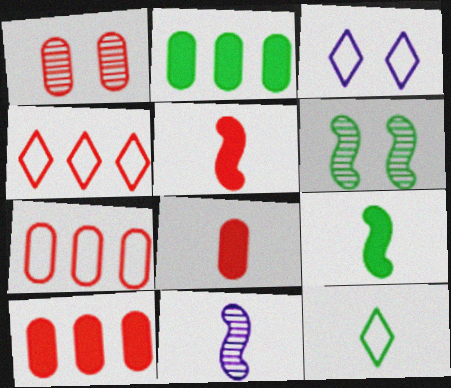[[1, 4, 5], 
[1, 7, 8], 
[2, 6, 12], 
[3, 4, 12], 
[8, 11, 12]]